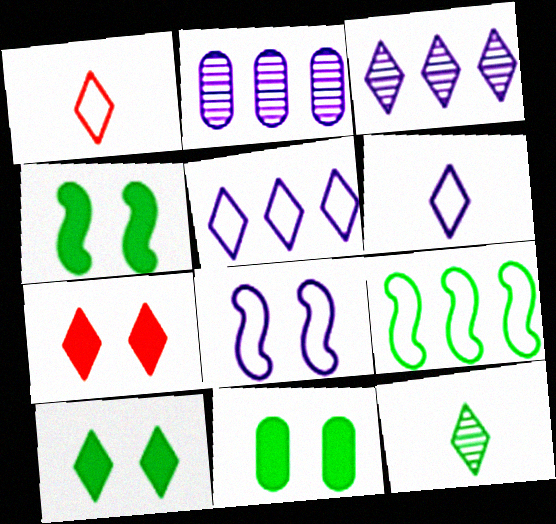[[1, 2, 4], 
[1, 3, 10], 
[4, 10, 11], 
[5, 7, 12], 
[9, 11, 12]]